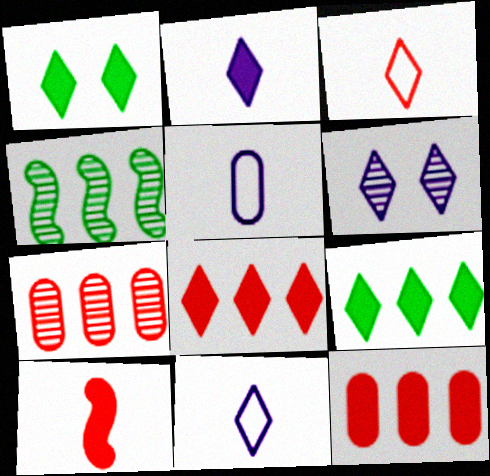[[1, 2, 8], 
[3, 6, 9]]